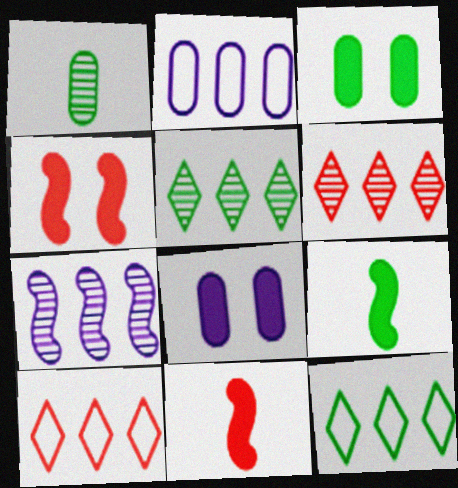[]